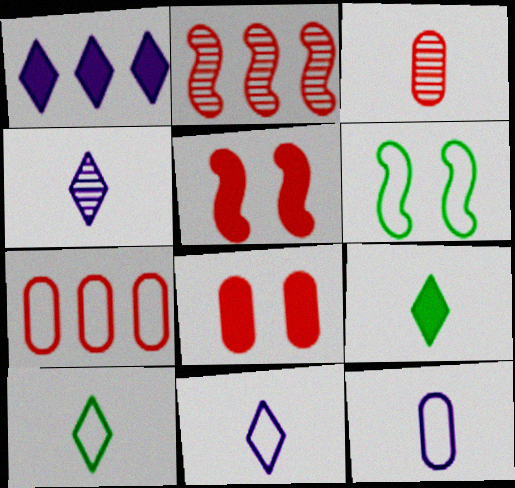[[1, 3, 6], 
[3, 7, 8], 
[6, 7, 11]]